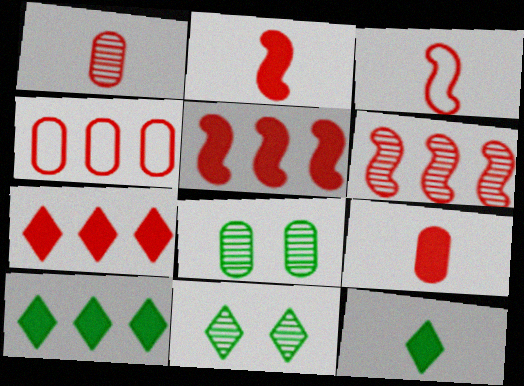[[4, 6, 7]]